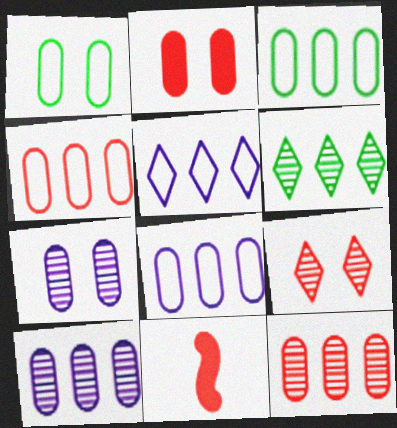[[1, 2, 7], 
[3, 4, 8], 
[4, 9, 11]]